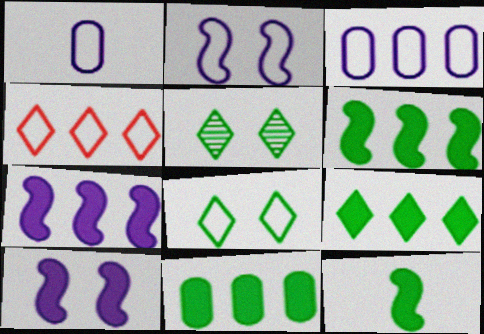[[6, 9, 11]]